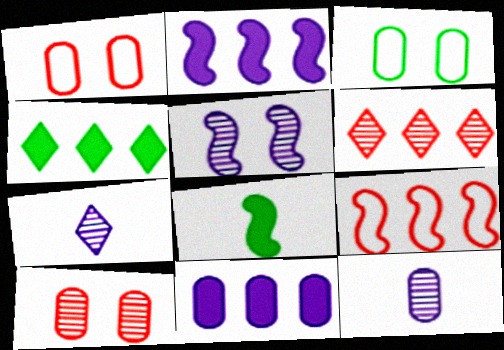[[5, 8, 9]]